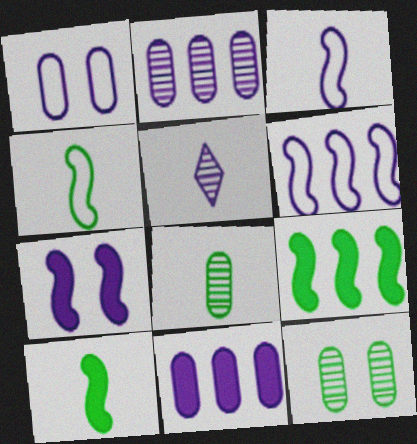[]